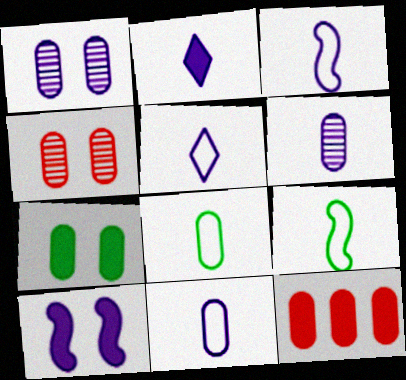[[1, 8, 12], 
[2, 3, 6], 
[3, 5, 11]]